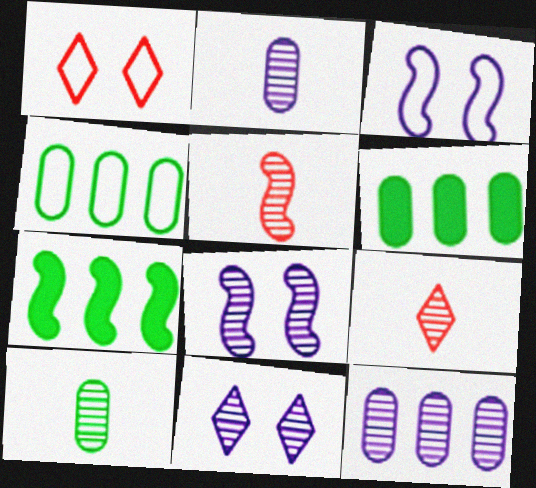[[1, 2, 7], 
[3, 5, 7], 
[3, 6, 9]]